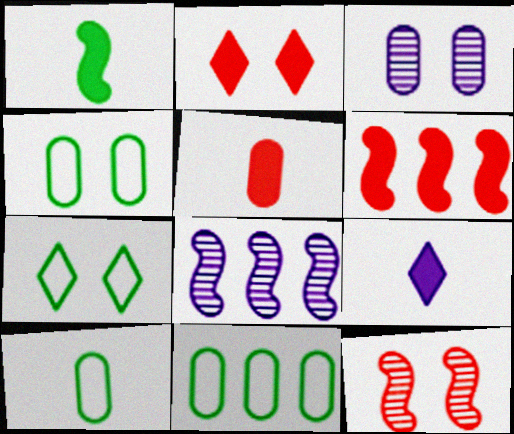[[1, 5, 9], 
[2, 5, 6], 
[2, 8, 10], 
[3, 5, 11], 
[4, 10, 11], 
[5, 7, 8], 
[9, 11, 12]]